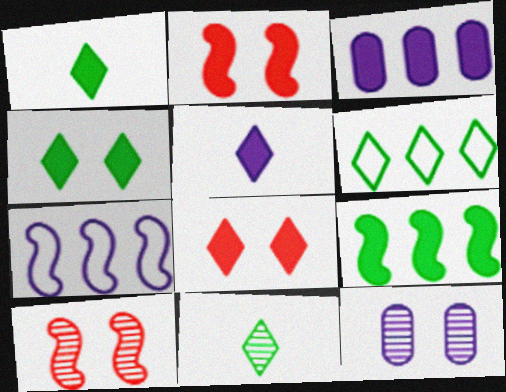[[1, 2, 3], 
[4, 6, 11], 
[5, 7, 12]]